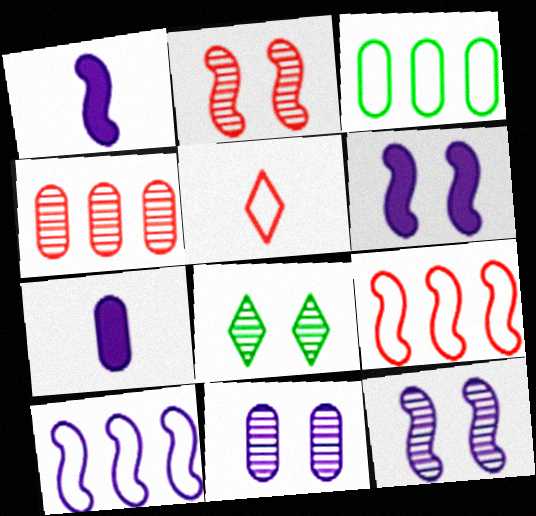[[1, 10, 12], 
[2, 8, 11], 
[7, 8, 9]]